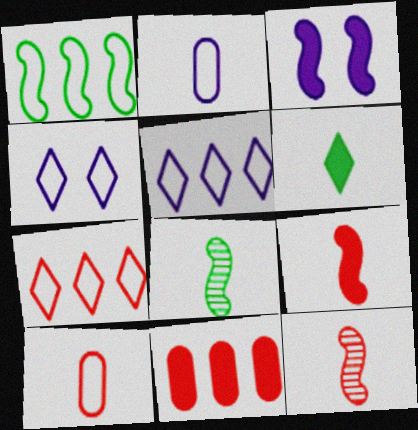[[1, 3, 12], 
[1, 4, 10], 
[2, 6, 12], 
[3, 6, 11], 
[4, 8, 11]]